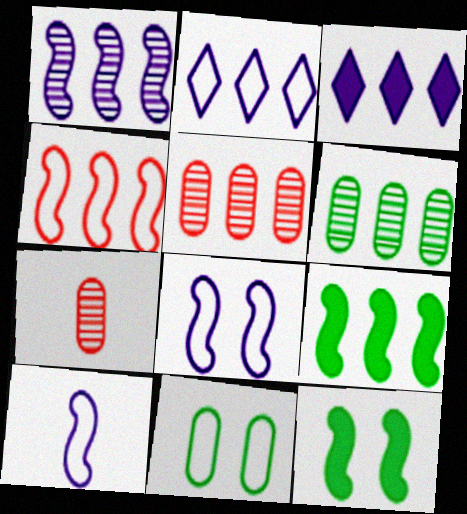[[1, 4, 9], 
[2, 5, 9], 
[2, 7, 12], 
[3, 4, 6]]